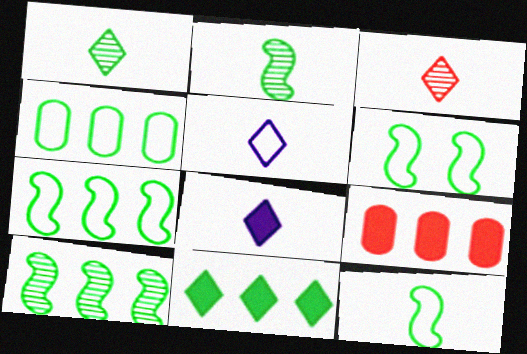[[4, 10, 11], 
[6, 7, 12]]